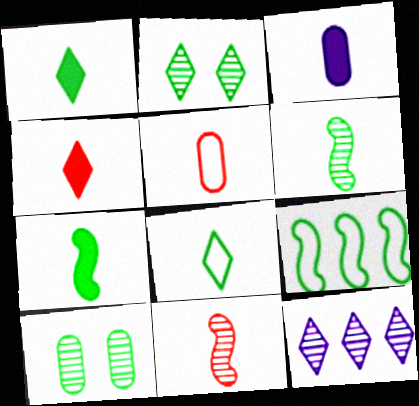[[1, 9, 10], 
[3, 4, 7], 
[3, 8, 11], 
[4, 5, 11], 
[10, 11, 12]]